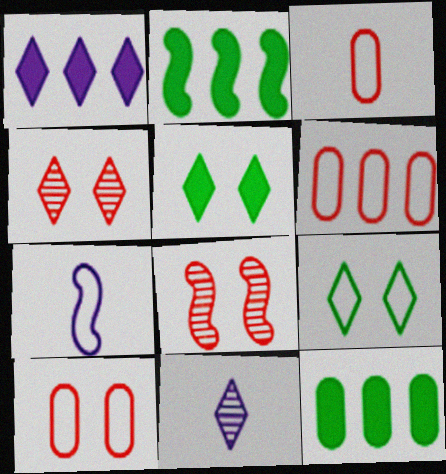[[2, 7, 8], 
[2, 10, 11], 
[3, 6, 10], 
[4, 7, 12], 
[6, 7, 9]]